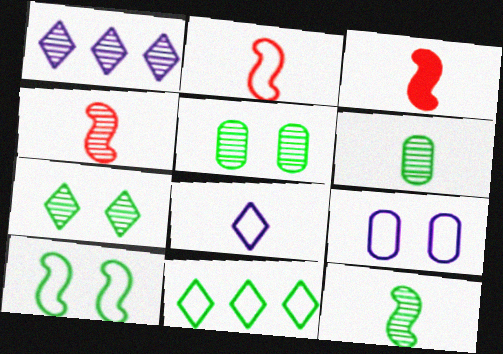[[1, 4, 5], 
[2, 3, 4], 
[2, 9, 11], 
[3, 6, 8]]